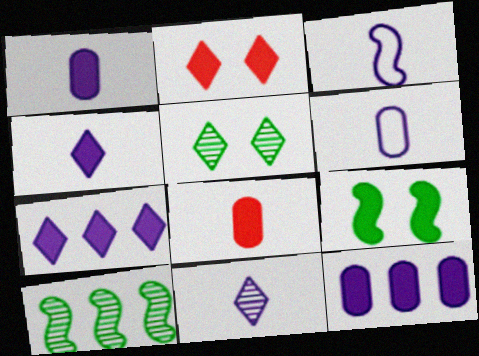[[1, 3, 11], 
[2, 6, 10], 
[7, 8, 9]]